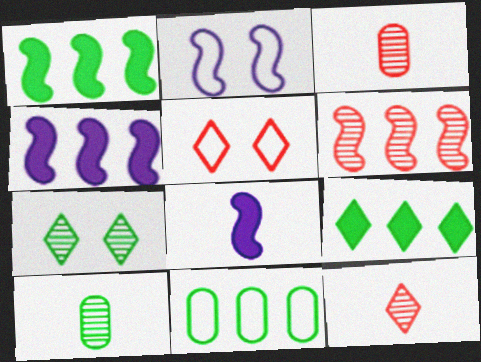[[2, 3, 9], 
[4, 5, 10]]